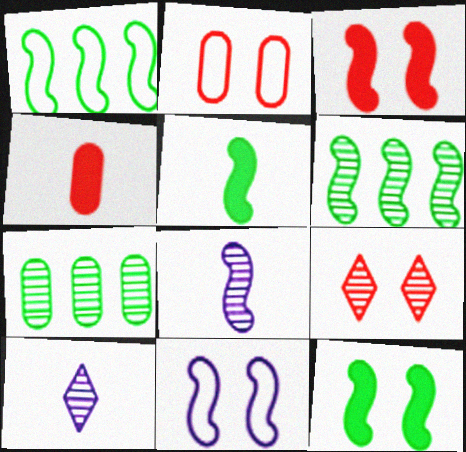[[1, 3, 8], 
[2, 3, 9], 
[7, 8, 9]]